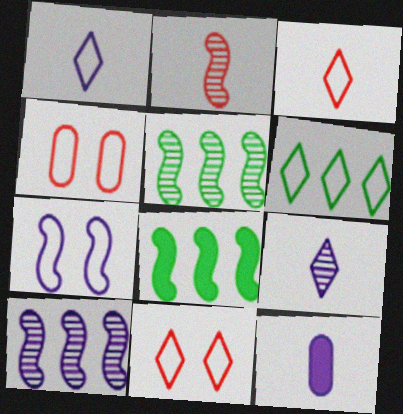[[1, 6, 11], 
[2, 7, 8], 
[4, 8, 9], 
[5, 11, 12]]